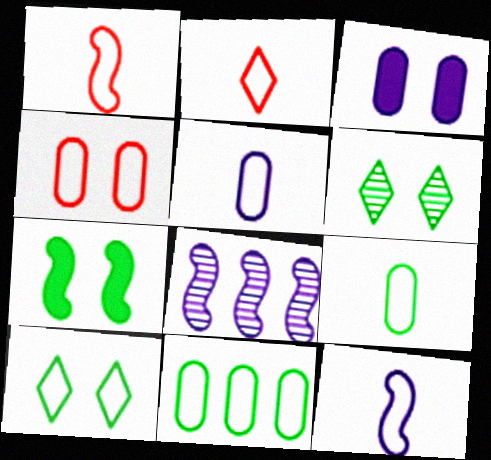[[1, 7, 8], 
[2, 9, 12], 
[4, 5, 11]]